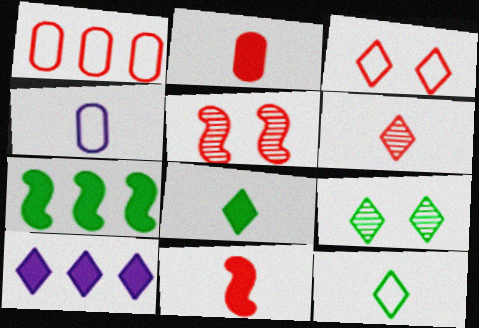[]